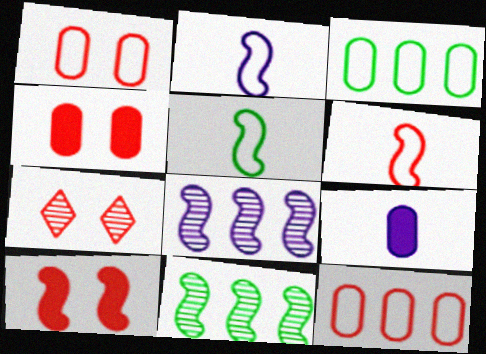[[1, 7, 10], 
[2, 5, 6], 
[2, 10, 11], 
[5, 8, 10]]